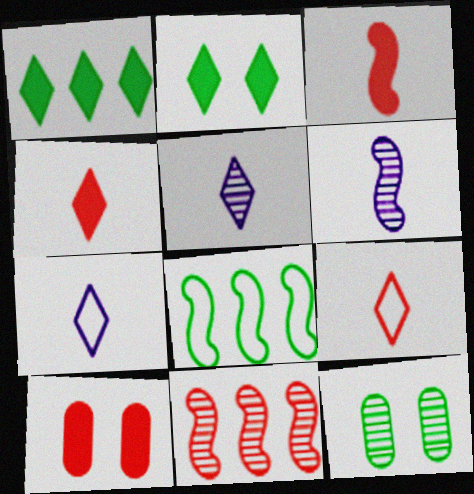[[5, 8, 10], 
[5, 11, 12], 
[9, 10, 11]]